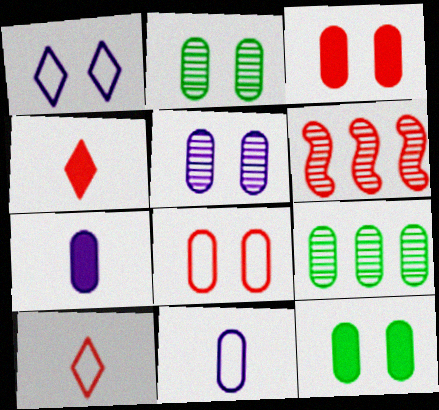[[3, 6, 10], 
[3, 9, 11], 
[4, 6, 8], 
[5, 8, 12], 
[7, 8, 9]]